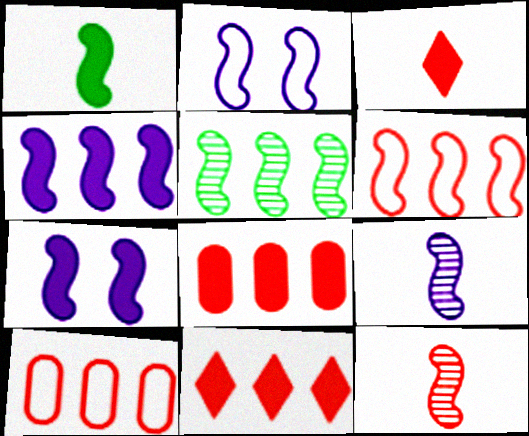[[2, 4, 9], 
[4, 5, 6]]